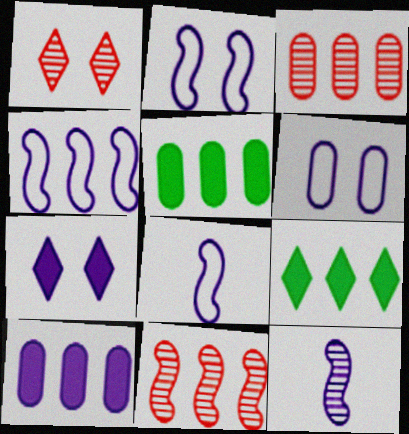[[1, 5, 8], 
[2, 4, 8], 
[3, 4, 9]]